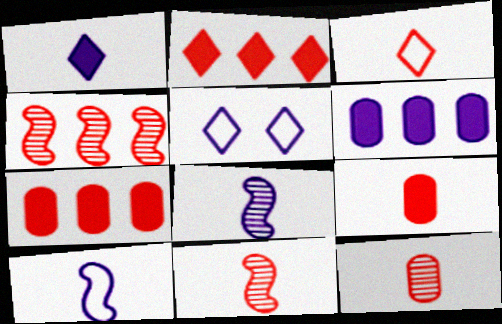[[3, 9, 11], 
[5, 6, 8]]